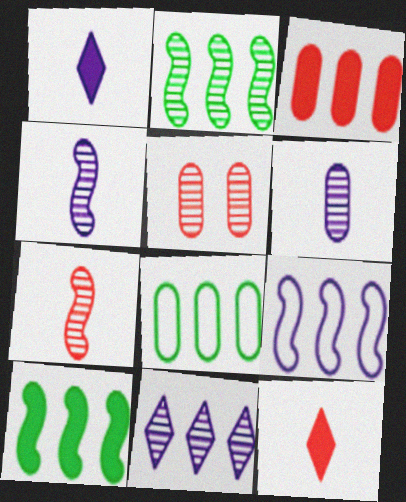[]